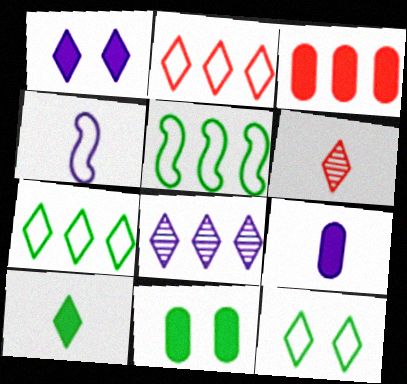[[1, 6, 7], 
[3, 5, 8], 
[3, 9, 11]]